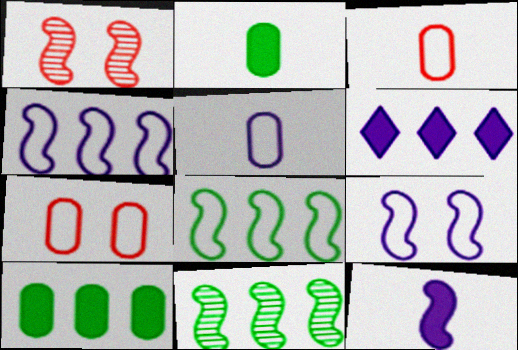[[1, 8, 12]]